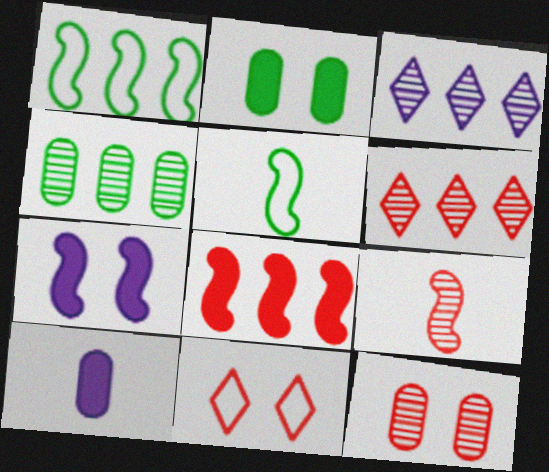[[1, 7, 9], 
[6, 9, 12]]